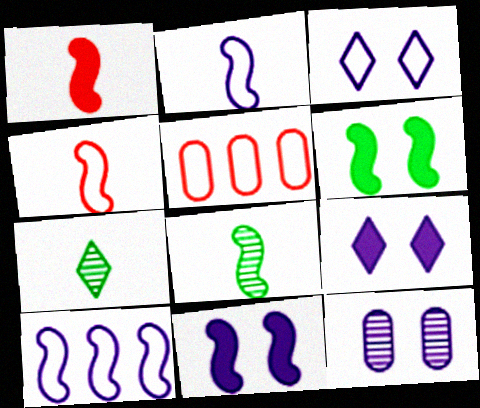[[1, 2, 8], 
[3, 11, 12], 
[5, 7, 11], 
[5, 8, 9]]